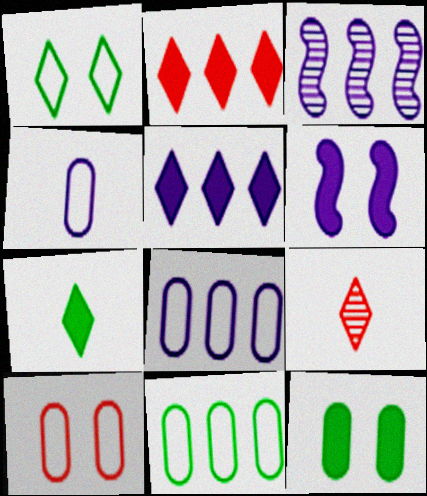[[1, 5, 9], 
[2, 3, 11], 
[3, 5, 8], 
[3, 7, 10], 
[4, 10, 11], 
[6, 9, 11]]